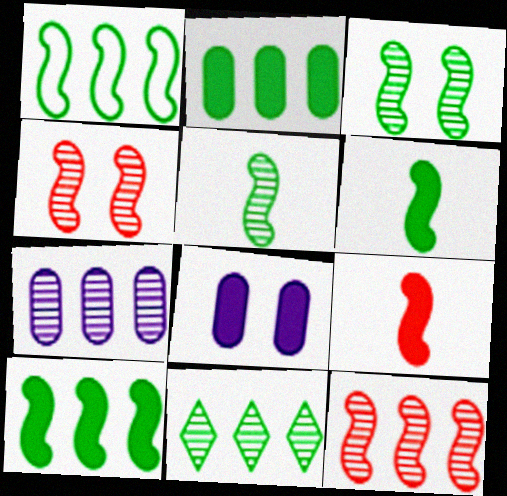[[1, 2, 11], 
[1, 3, 6], 
[7, 11, 12]]